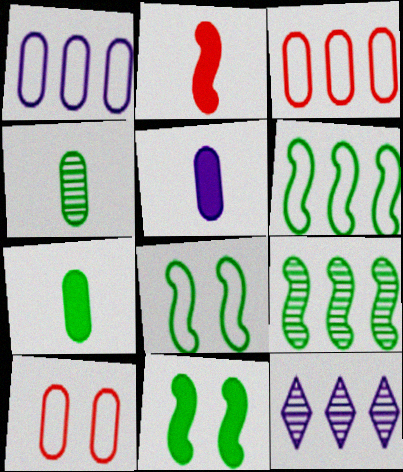[]